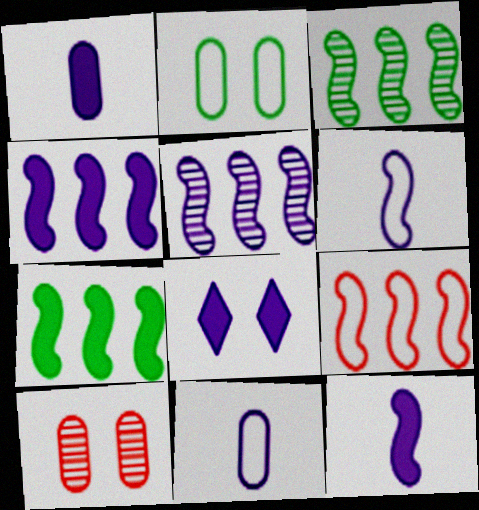[[1, 4, 8], 
[3, 4, 9], 
[5, 7, 9], 
[5, 8, 11]]